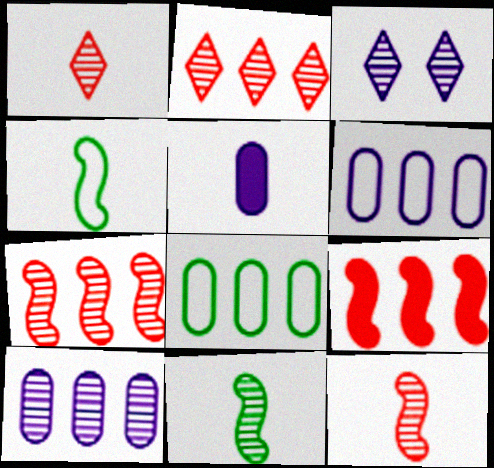[[1, 4, 5]]